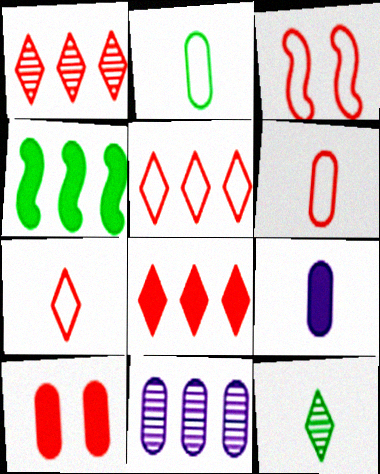[[1, 5, 8], 
[2, 10, 11], 
[3, 5, 6], 
[4, 5, 11]]